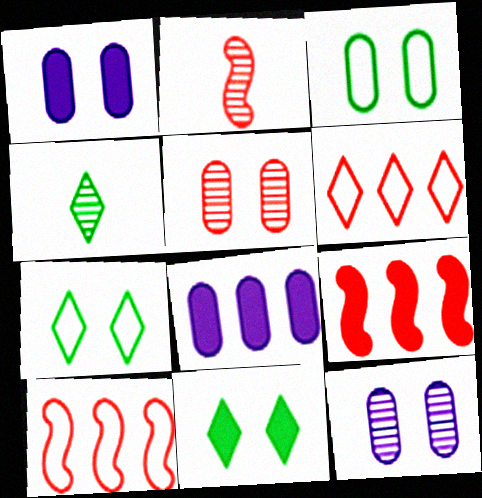[[1, 3, 5], 
[1, 4, 10], 
[2, 7, 8]]